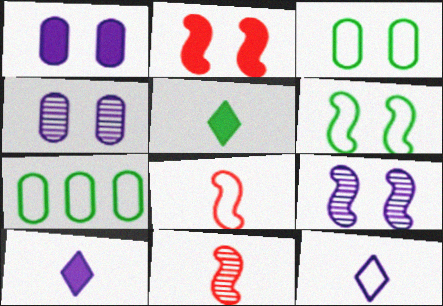[[2, 6, 9]]